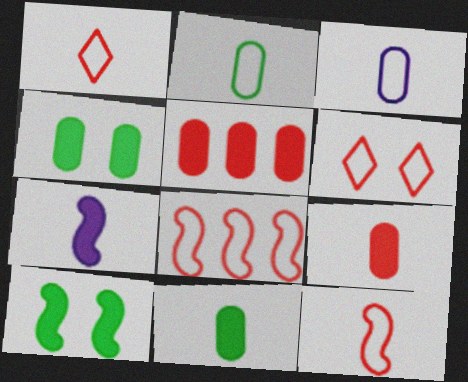[]